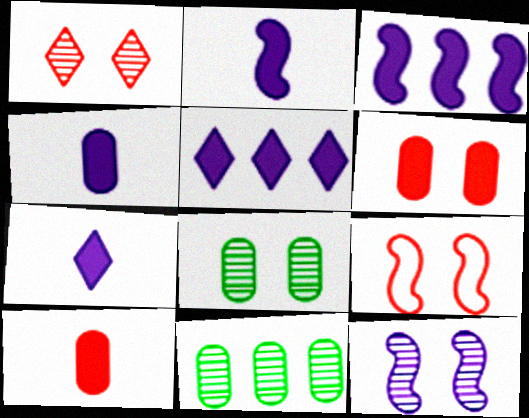[[1, 6, 9], 
[1, 8, 12], 
[2, 4, 7], 
[7, 9, 11]]